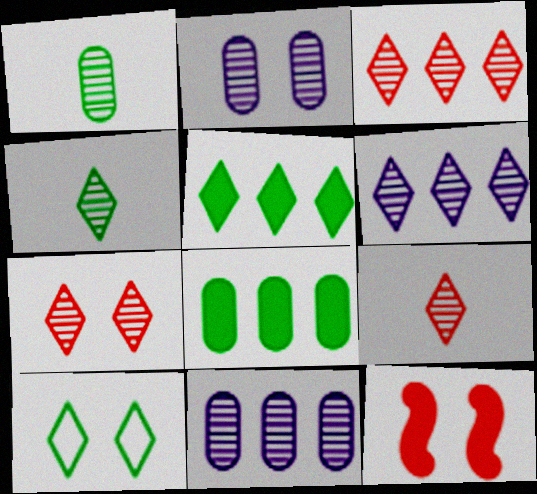[[2, 10, 12], 
[3, 7, 9], 
[4, 5, 10], 
[4, 6, 7]]